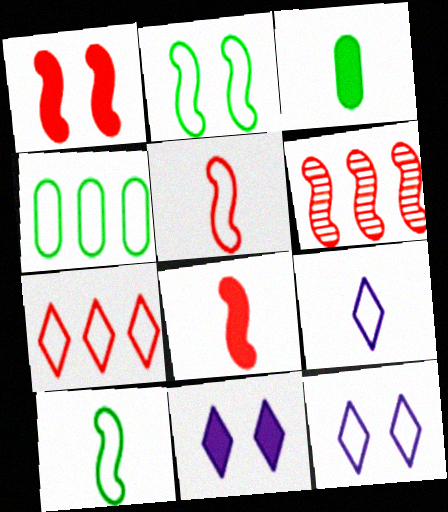[[1, 5, 6], 
[3, 6, 12], 
[4, 5, 12]]